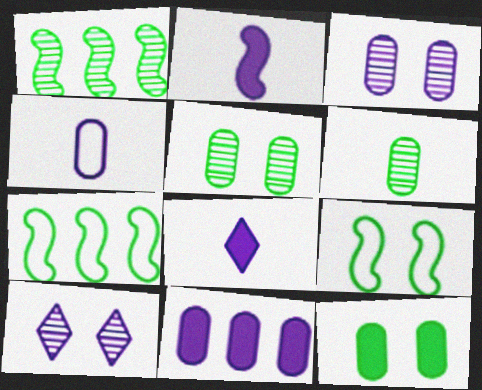[[3, 4, 11]]